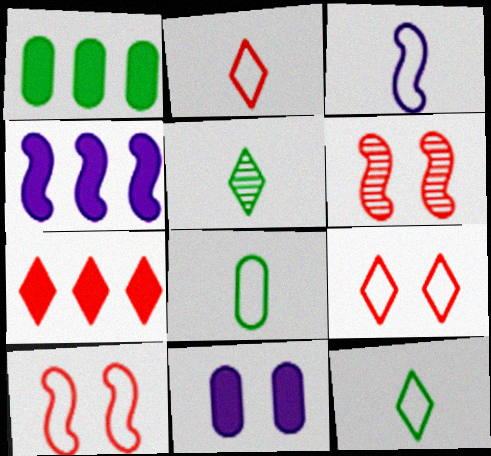[[1, 4, 7], 
[2, 3, 8]]